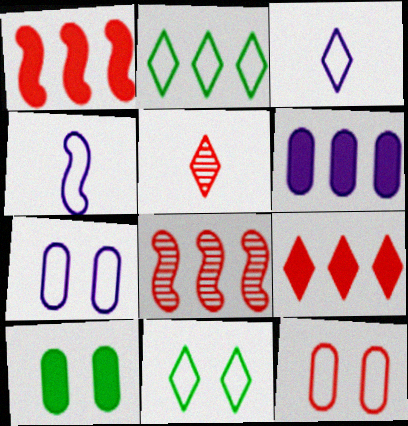[[1, 5, 12], 
[2, 4, 12], 
[2, 6, 8], 
[3, 8, 10]]